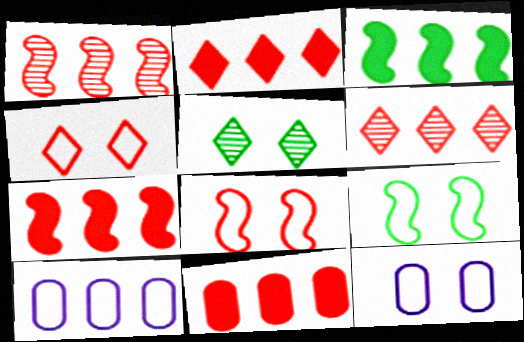[[2, 7, 11], 
[3, 6, 10], 
[4, 9, 12]]